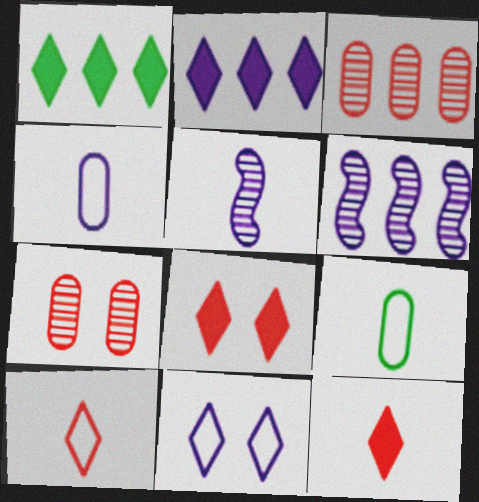[[5, 9, 12], 
[6, 8, 9]]